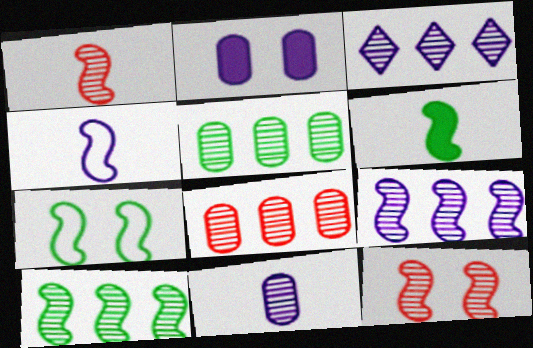[[1, 4, 6], 
[2, 3, 4], 
[3, 8, 10], 
[6, 7, 10]]